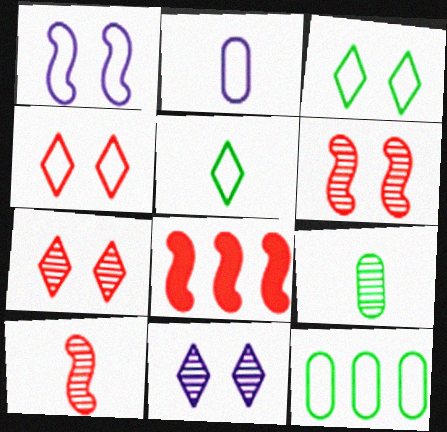[]